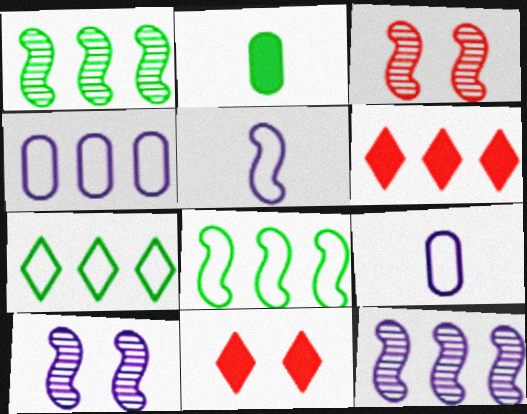[[1, 4, 6], 
[1, 9, 11]]